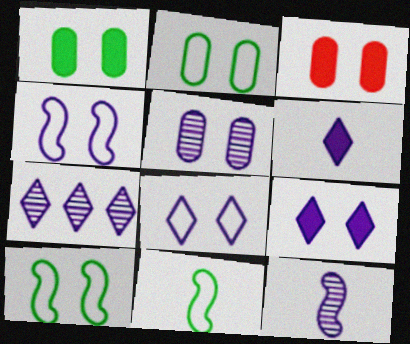[[2, 3, 5], 
[3, 7, 11], 
[4, 5, 9], 
[5, 7, 12], 
[6, 7, 8]]